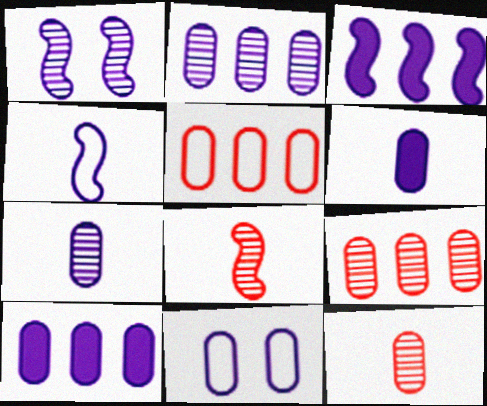[[1, 3, 4], 
[2, 6, 11], 
[7, 10, 11]]